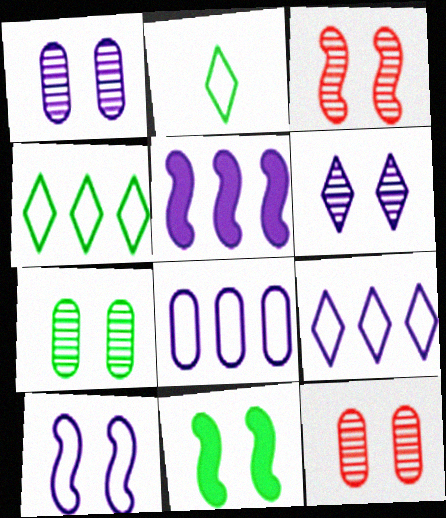[[1, 7, 12], 
[2, 5, 12], 
[3, 6, 7], 
[3, 10, 11]]